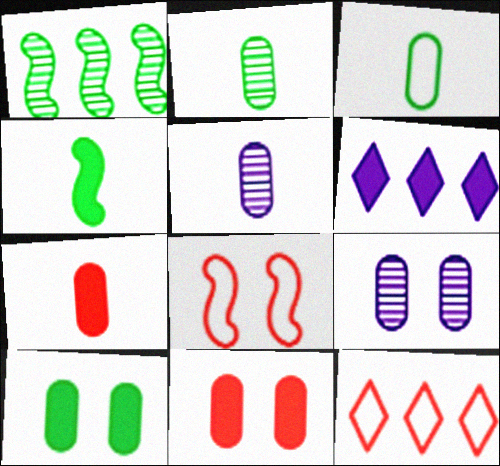[[2, 6, 8], 
[3, 5, 7], 
[4, 6, 11], 
[4, 9, 12]]